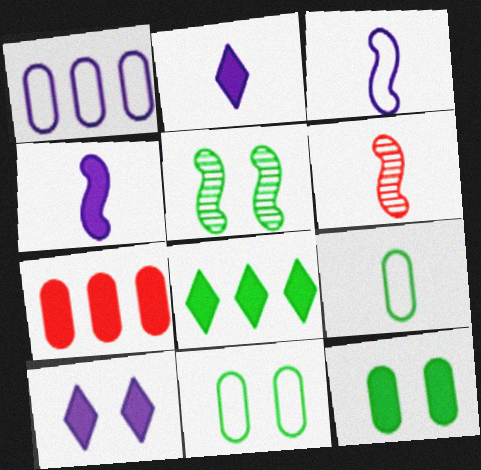[[2, 6, 9], 
[5, 8, 9]]